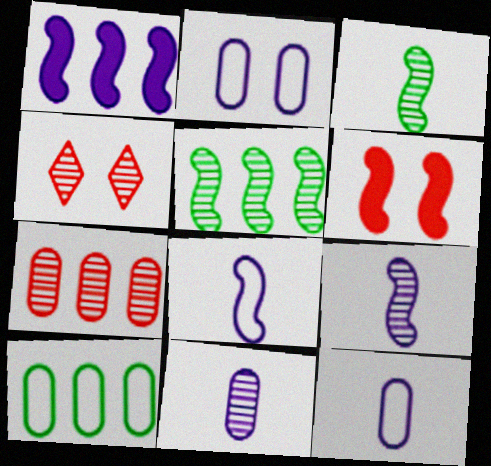[[4, 5, 11], 
[5, 6, 8]]